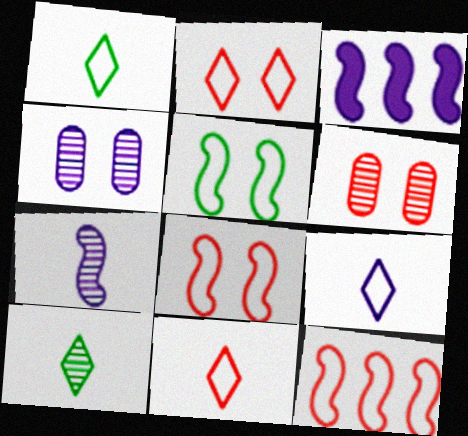[[1, 3, 6], 
[1, 9, 11], 
[3, 4, 9]]